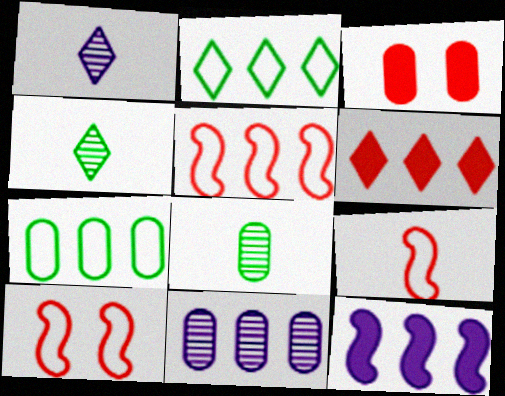[[5, 9, 10]]